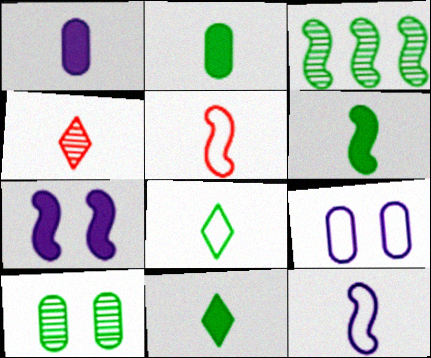[[2, 4, 12], 
[2, 6, 11], 
[3, 5, 7]]